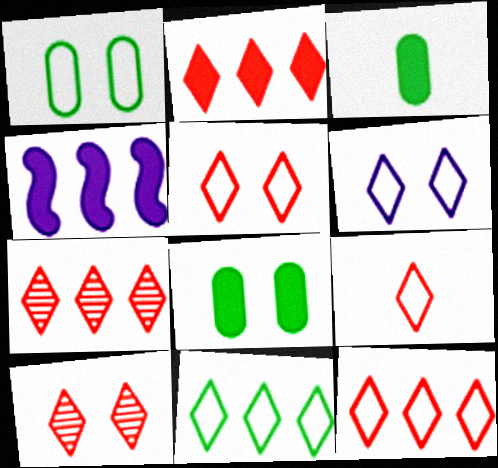[[2, 7, 12], 
[2, 9, 10], 
[5, 9, 12], 
[6, 9, 11]]